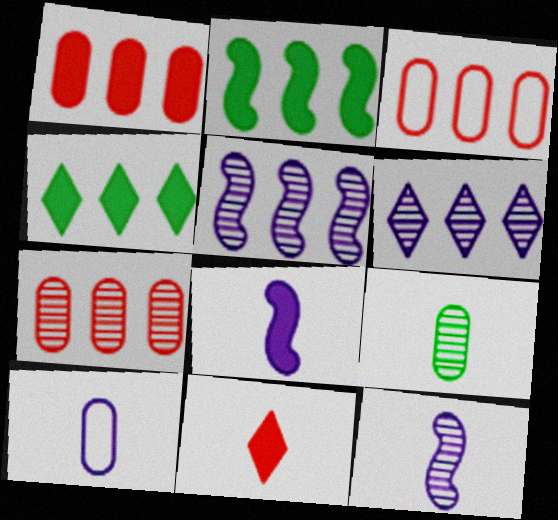[[1, 3, 7], 
[2, 3, 6], 
[3, 4, 5]]